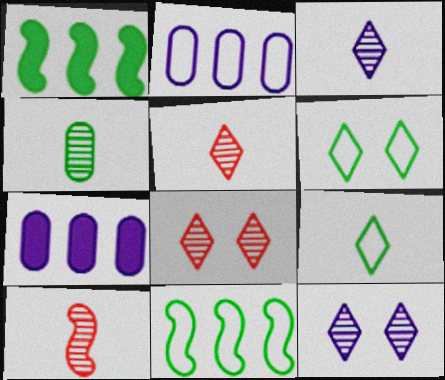[[1, 4, 6], 
[3, 4, 10], 
[6, 7, 10]]